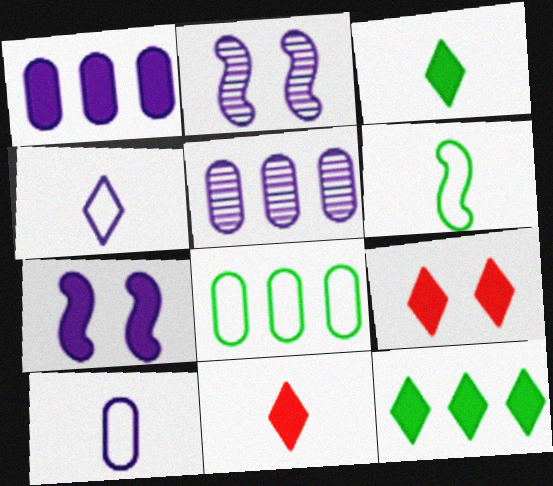[[1, 2, 4], 
[2, 8, 11], 
[4, 5, 7], 
[5, 6, 9]]